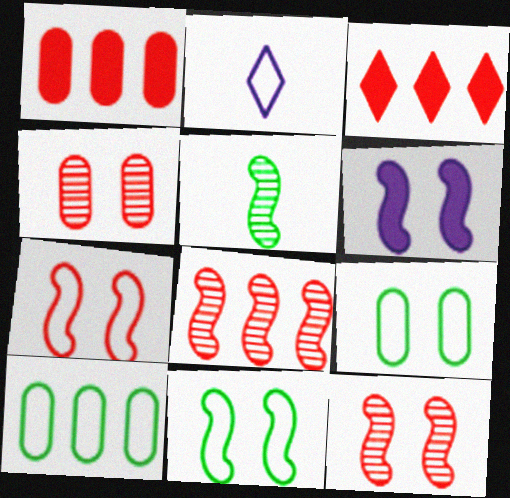[[2, 7, 10], 
[6, 11, 12]]